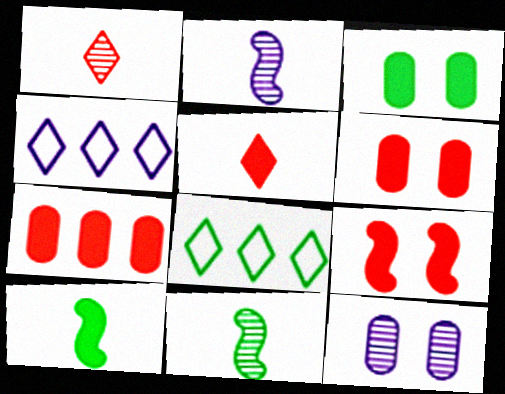[[2, 6, 8], 
[3, 8, 11], 
[4, 6, 11], 
[5, 7, 9]]